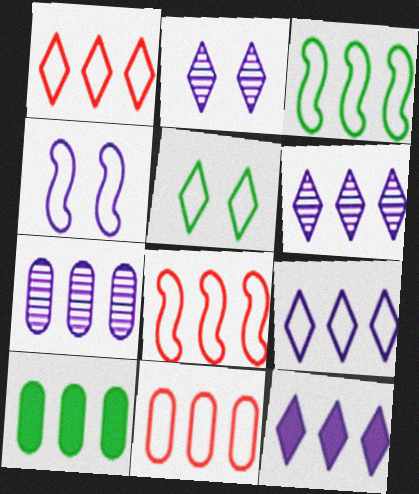[[1, 8, 11], 
[3, 9, 11], 
[6, 8, 10], 
[6, 9, 12], 
[7, 10, 11]]